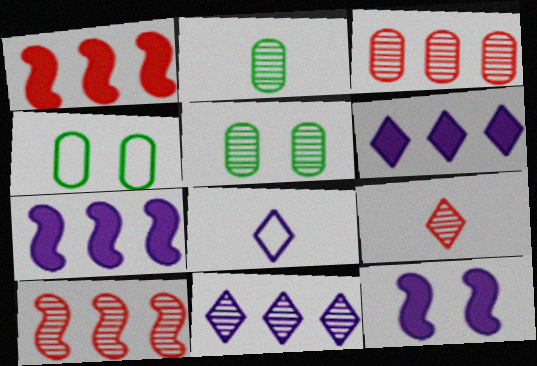[[1, 5, 8], 
[4, 7, 9]]